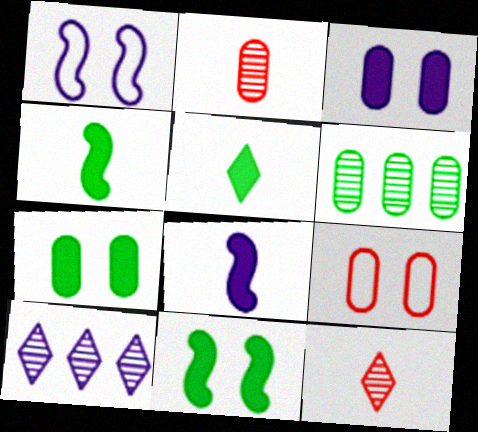[[4, 9, 10]]